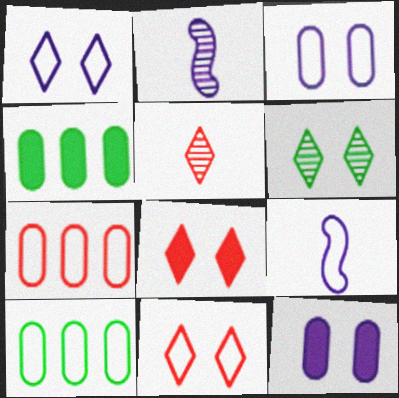[[1, 6, 8], 
[2, 4, 11], 
[2, 8, 10], 
[9, 10, 11]]